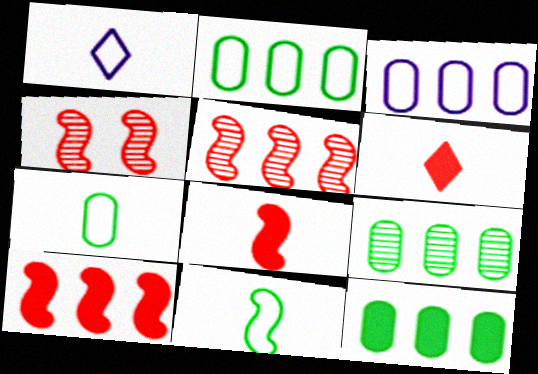[[1, 4, 12], 
[2, 9, 12]]